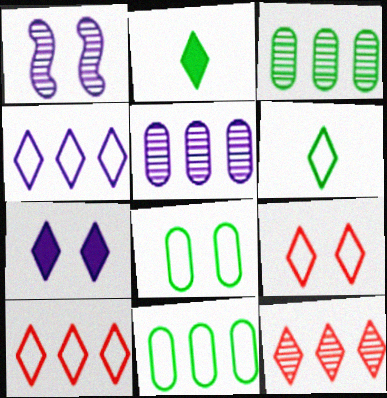[[4, 6, 9], 
[6, 7, 12]]